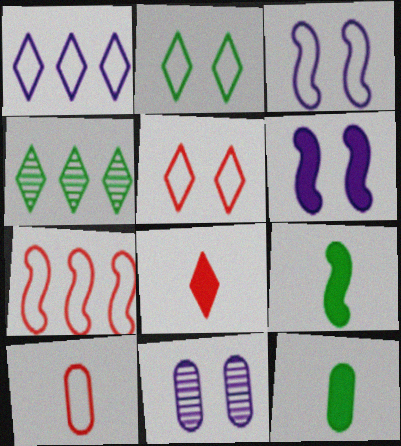[[4, 6, 10], 
[5, 7, 10]]